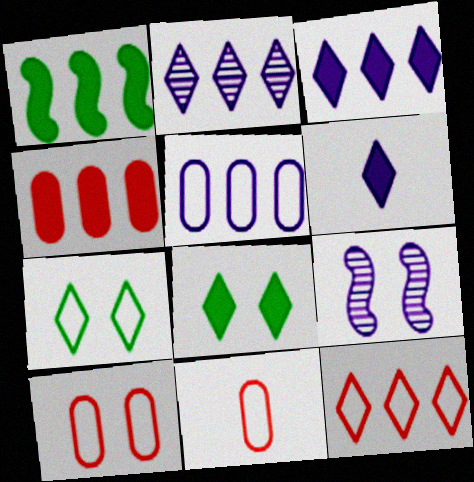[[1, 3, 4], 
[5, 6, 9], 
[8, 9, 10]]